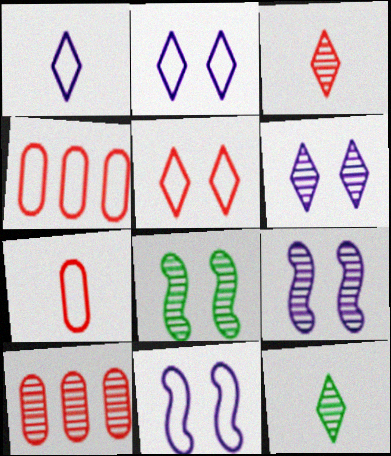[[9, 10, 12]]